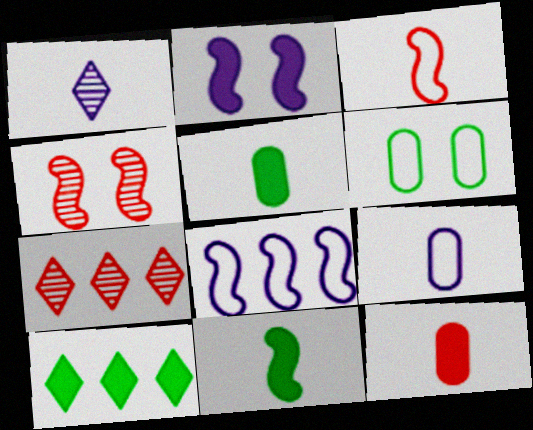[[1, 3, 5], 
[2, 10, 12], 
[4, 8, 11], 
[4, 9, 10]]